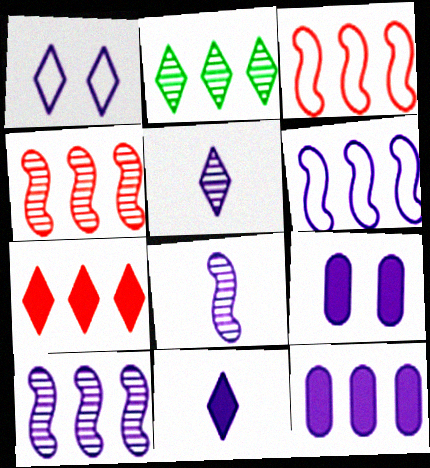[[1, 8, 12], 
[2, 3, 12], 
[5, 6, 9]]